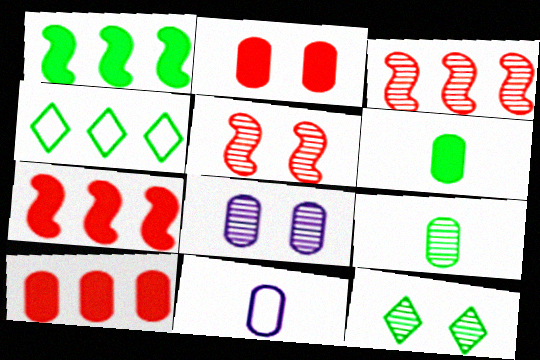[[5, 8, 12], 
[7, 11, 12]]